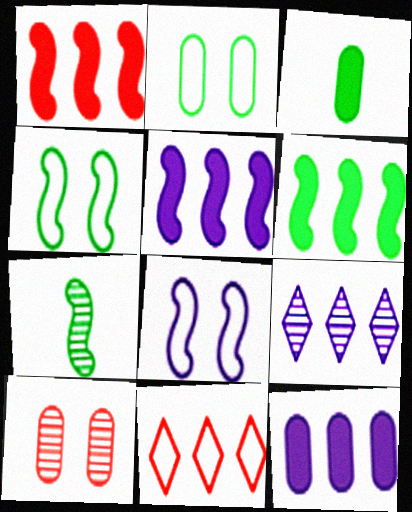[[1, 5, 6], 
[1, 7, 8], 
[4, 6, 7], 
[7, 9, 10]]